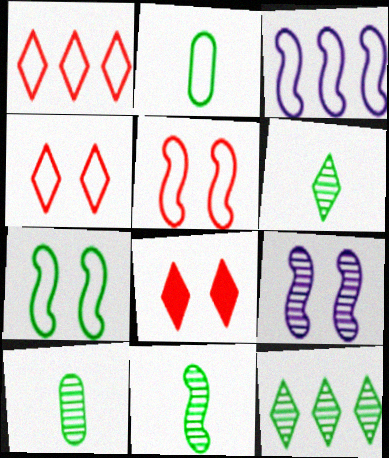[[2, 3, 4], 
[3, 8, 10], 
[6, 10, 11]]